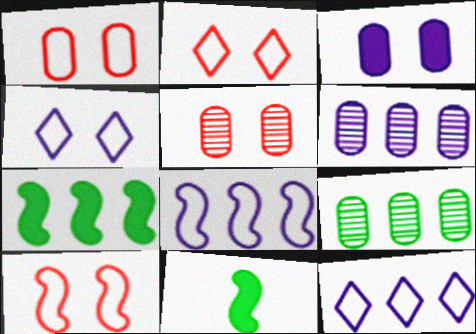[[1, 2, 10], 
[2, 6, 11], 
[5, 11, 12]]